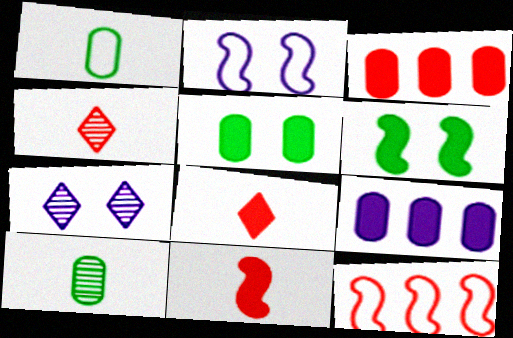[[6, 8, 9]]